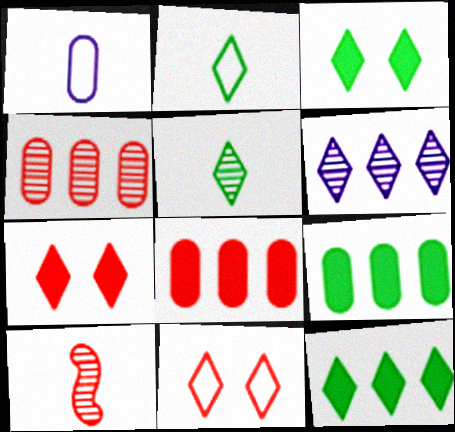[[2, 6, 7], 
[8, 10, 11]]